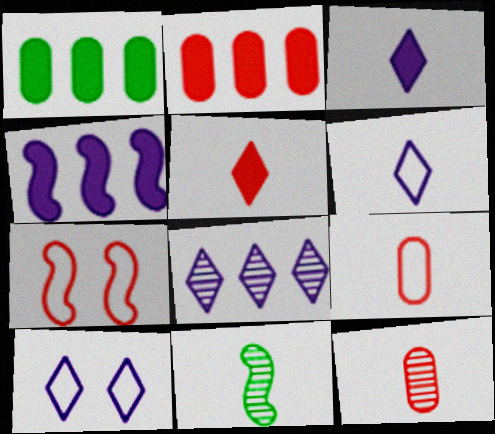[[2, 10, 11], 
[3, 8, 10], 
[3, 9, 11], 
[4, 7, 11]]